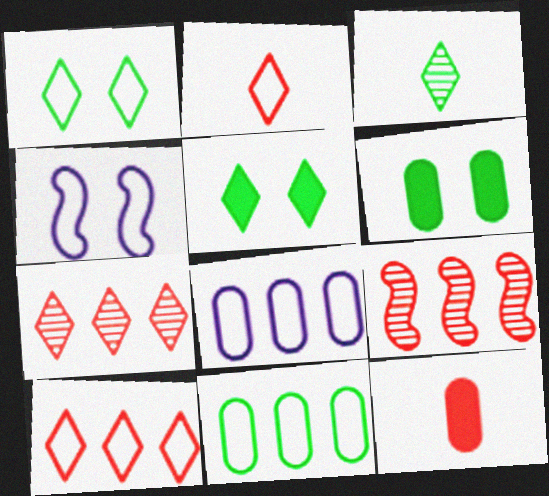[[2, 4, 11]]